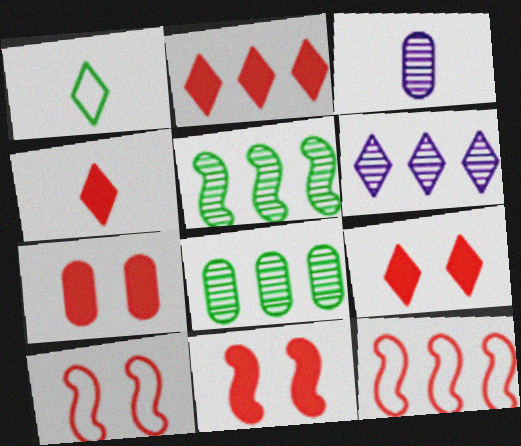[[1, 6, 9], 
[2, 4, 9], 
[7, 9, 11]]